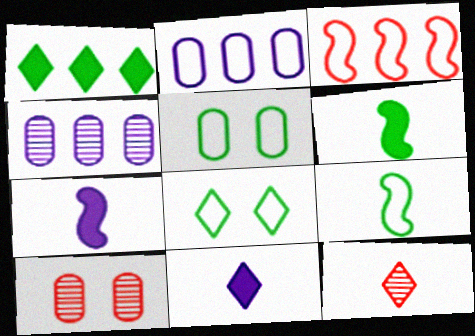[[1, 3, 4]]